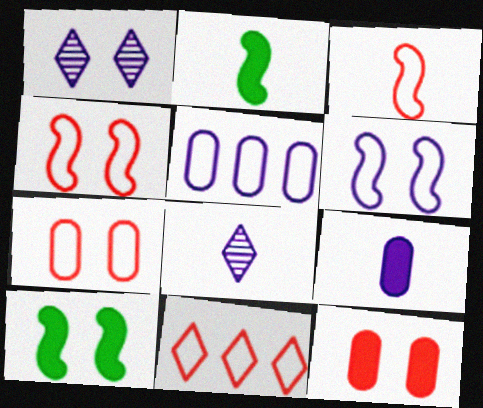[[1, 7, 10], 
[3, 7, 11]]